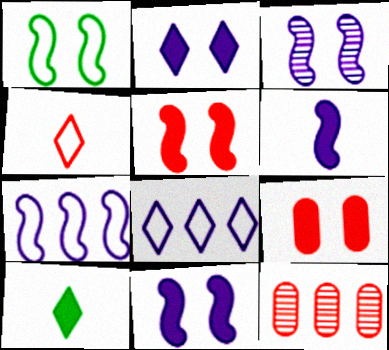[[1, 3, 5], 
[3, 6, 7], 
[4, 5, 12]]